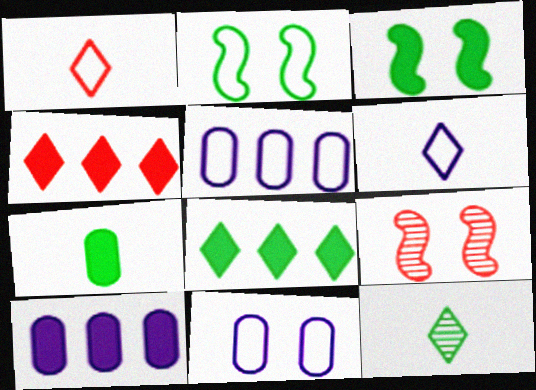[[1, 2, 5], 
[3, 7, 8]]